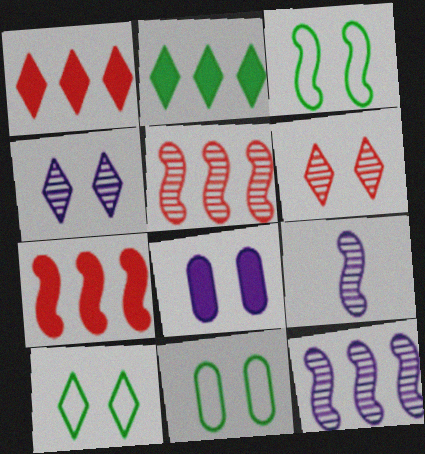[[1, 9, 11], 
[3, 6, 8], 
[3, 7, 9], 
[3, 10, 11]]